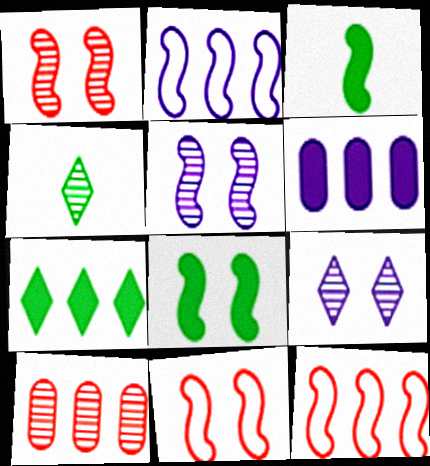[[1, 2, 3], 
[2, 7, 10], 
[3, 5, 12], 
[4, 5, 10], 
[4, 6, 11], 
[5, 8, 11]]